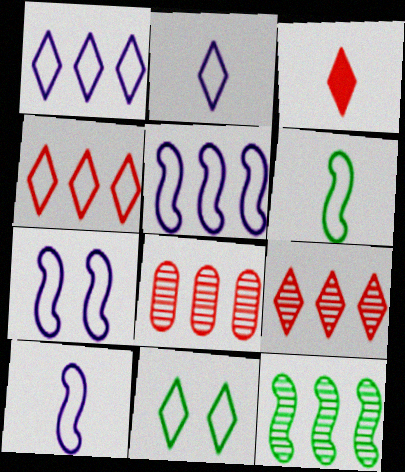[[2, 4, 11], 
[5, 7, 10]]